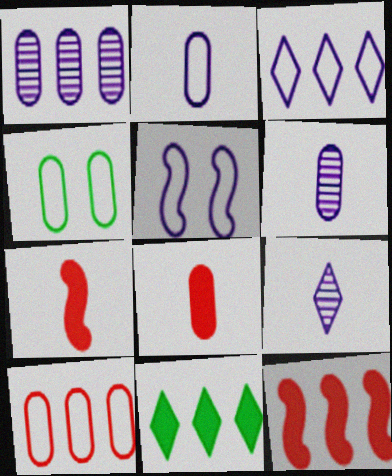[[1, 4, 8], 
[2, 3, 5], 
[2, 4, 10], 
[4, 9, 12]]